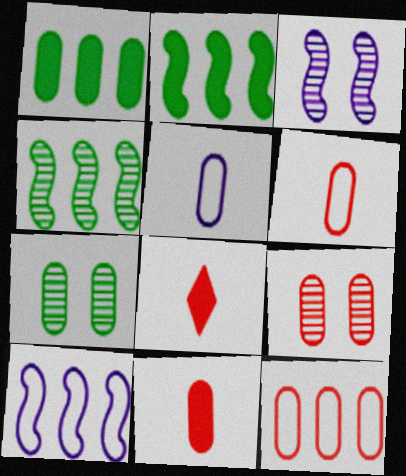[[1, 5, 9], 
[7, 8, 10], 
[9, 11, 12]]